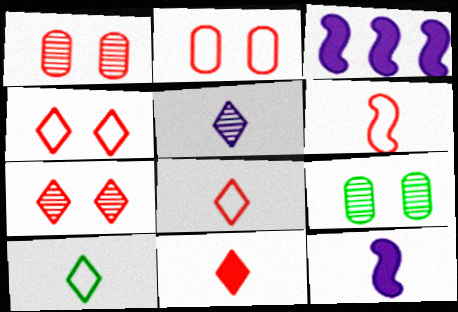[[1, 3, 10], 
[3, 8, 9], 
[5, 10, 11]]